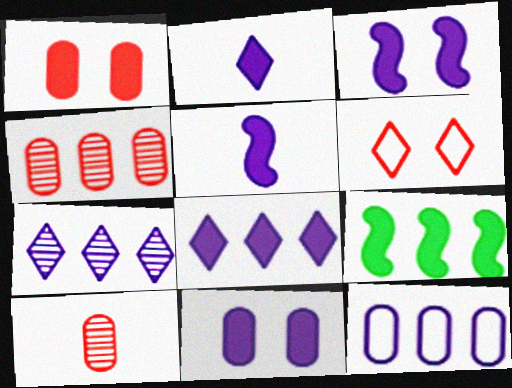[[1, 2, 9], 
[5, 8, 11]]